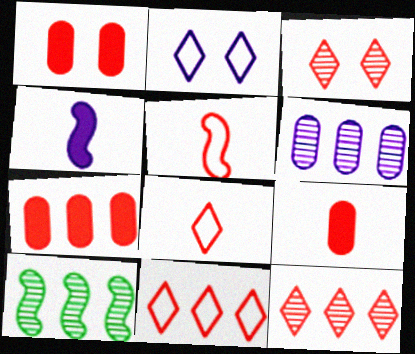[[1, 5, 12], 
[1, 7, 9], 
[2, 4, 6], 
[2, 9, 10], 
[3, 5, 7], 
[6, 10, 12]]